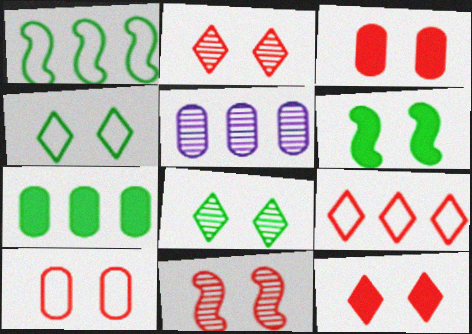[[10, 11, 12]]